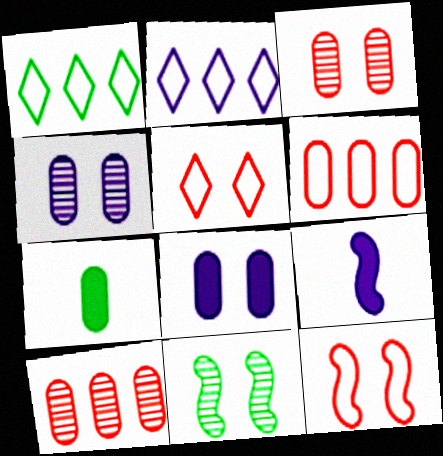[[1, 3, 9], 
[1, 7, 11], 
[2, 4, 9], 
[4, 6, 7], 
[5, 8, 11]]